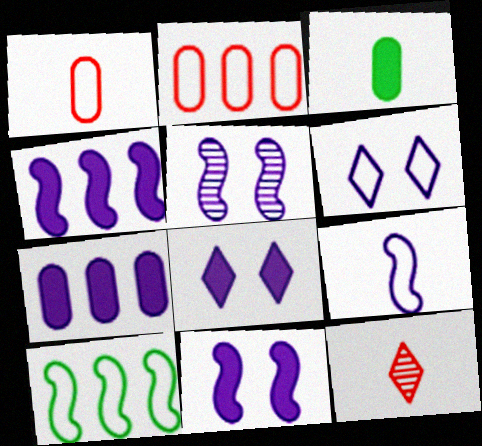[[1, 6, 10], 
[3, 9, 12], 
[4, 5, 9]]